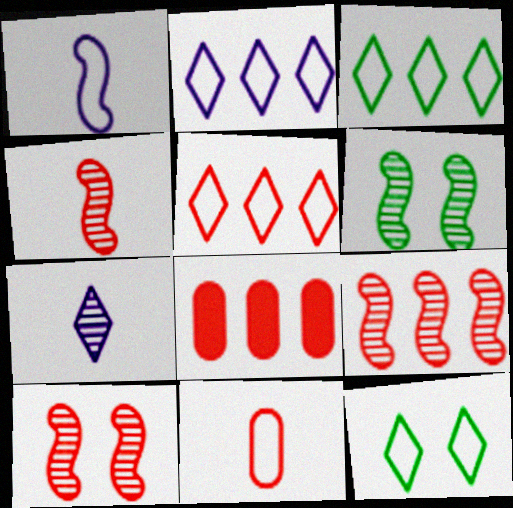[[2, 3, 5], 
[4, 9, 10], 
[5, 8, 9]]